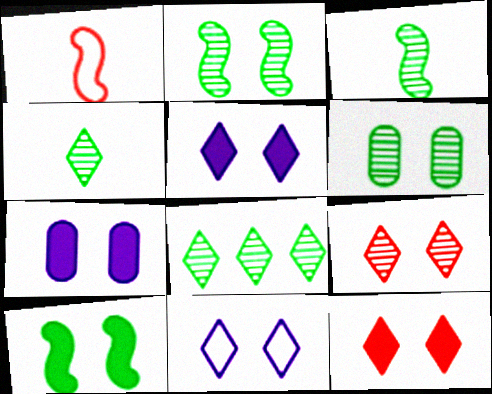[[1, 7, 8], 
[3, 6, 8], 
[7, 10, 12]]